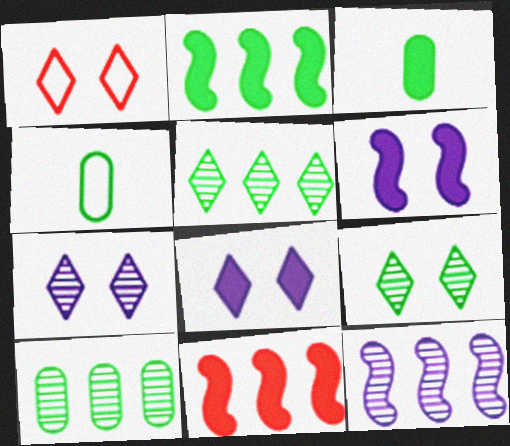[[1, 3, 12], 
[1, 8, 9], 
[2, 4, 9], 
[3, 8, 11], 
[4, 7, 11]]